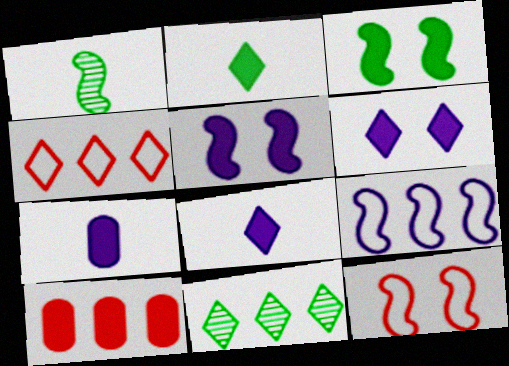[[2, 5, 10], 
[3, 8, 10], 
[7, 11, 12], 
[9, 10, 11]]